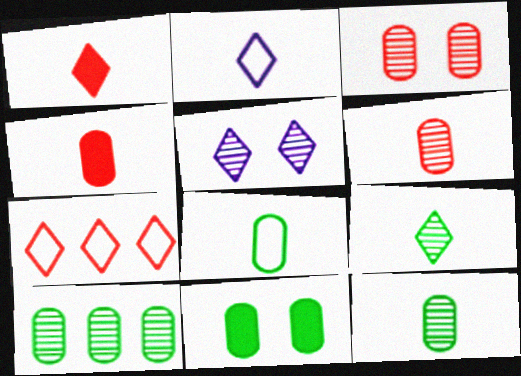[[1, 2, 9], 
[8, 10, 11]]